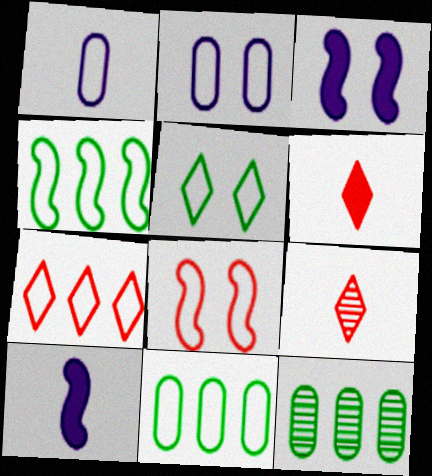[[2, 5, 8], 
[3, 9, 11]]